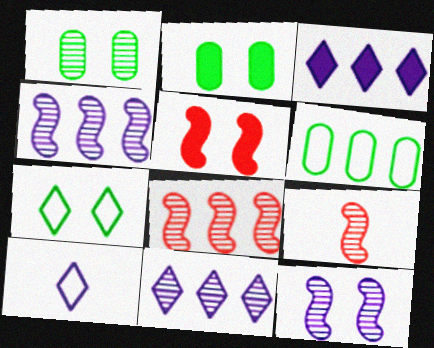[[1, 9, 11], 
[2, 8, 10], 
[3, 6, 8]]